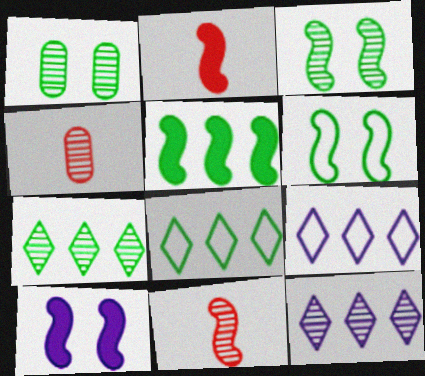[[1, 2, 9], 
[1, 11, 12], 
[2, 5, 10], 
[3, 4, 12], 
[4, 8, 10]]